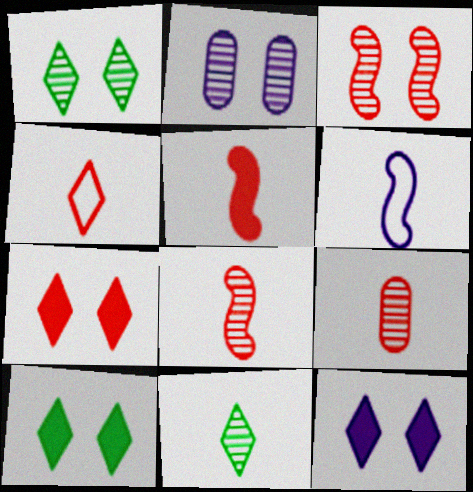[[1, 2, 3], 
[4, 5, 9], 
[7, 10, 12]]